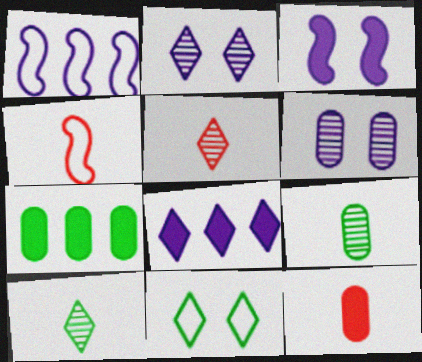[[2, 4, 7], 
[4, 5, 12], 
[5, 8, 11]]